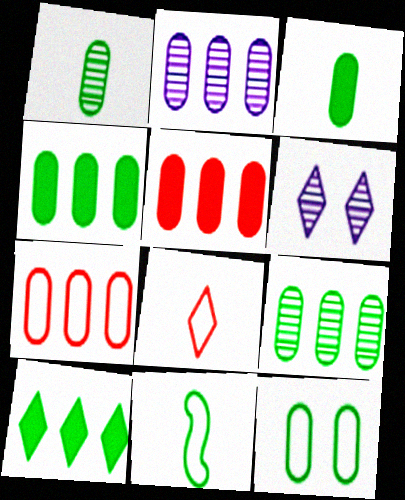[[1, 4, 12], 
[2, 4, 7], 
[3, 9, 12], 
[5, 6, 11], 
[6, 8, 10]]